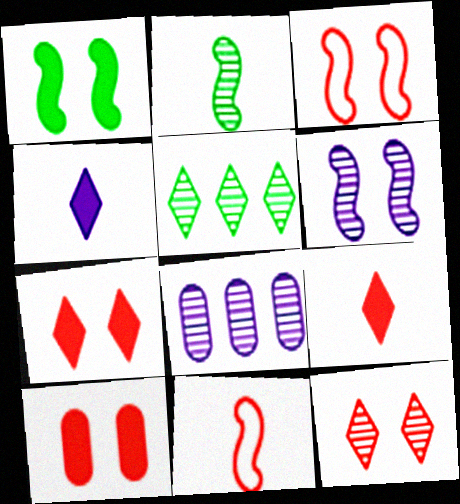[[1, 3, 6], 
[2, 8, 12], 
[3, 10, 12]]